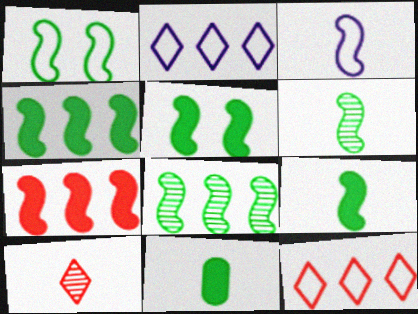[[1, 4, 6], 
[1, 8, 9], 
[3, 10, 11], 
[4, 5, 9]]